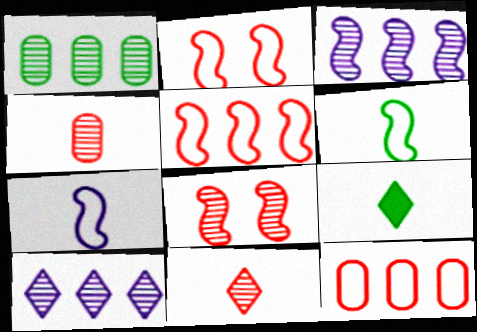[[4, 7, 9]]